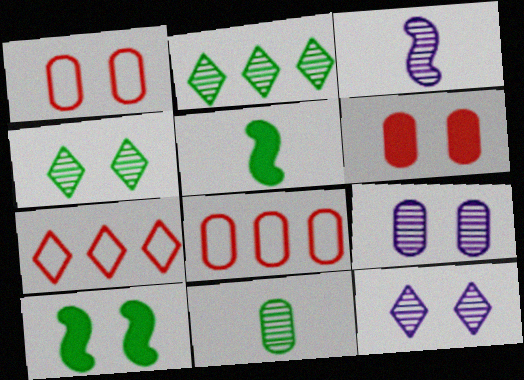[[1, 10, 12], 
[5, 7, 9], 
[5, 8, 12]]